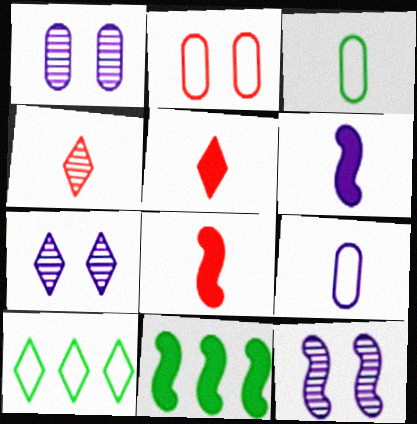[[1, 7, 12], 
[1, 8, 10], 
[3, 4, 6], 
[5, 7, 10]]